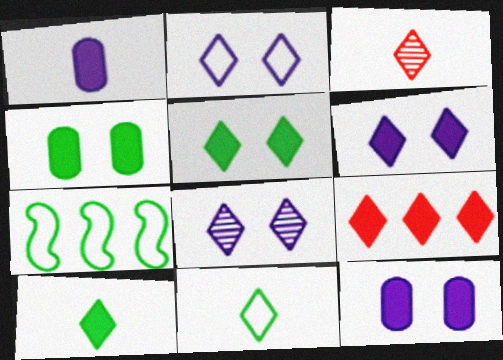[[2, 6, 8], 
[3, 7, 12], 
[6, 9, 10], 
[8, 9, 11]]